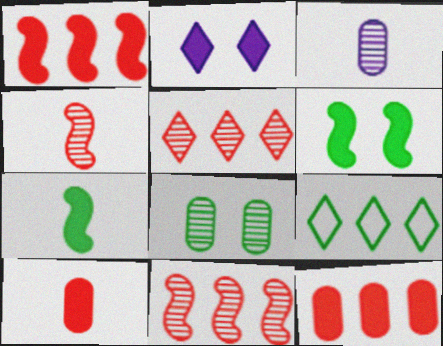[[2, 7, 12], 
[7, 8, 9]]